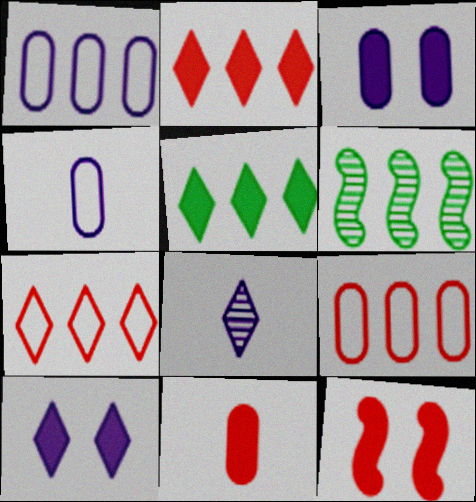[[1, 2, 6], 
[2, 11, 12]]